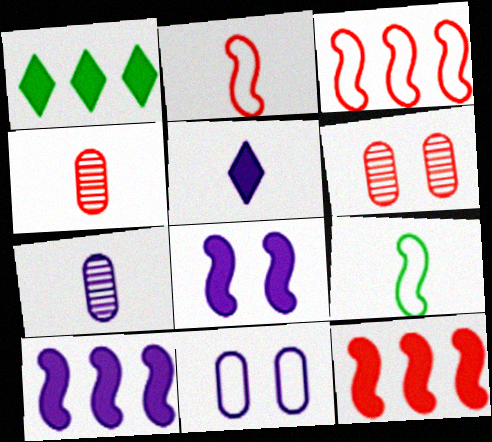[[4, 5, 9]]